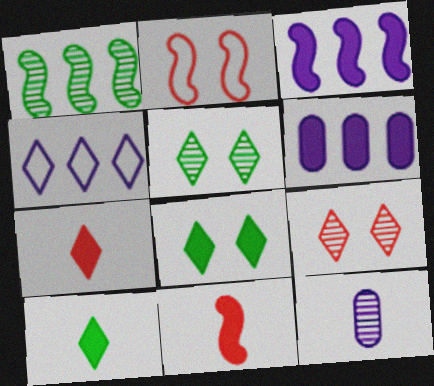[[1, 9, 12], 
[4, 5, 7], 
[4, 9, 10], 
[6, 8, 11]]